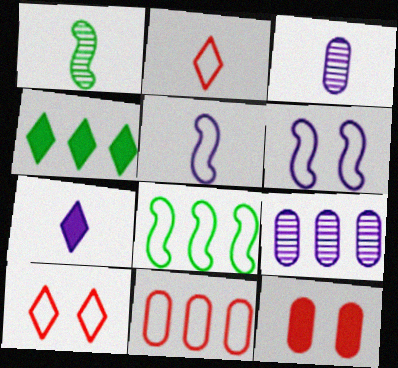[[3, 5, 7], 
[6, 7, 9]]